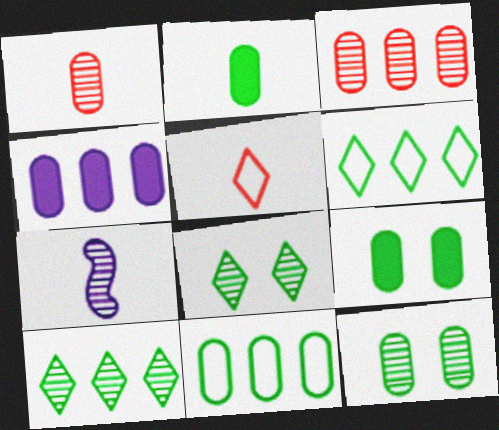[[2, 5, 7], 
[2, 11, 12], 
[3, 4, 11], 
[3, 7, 8]]